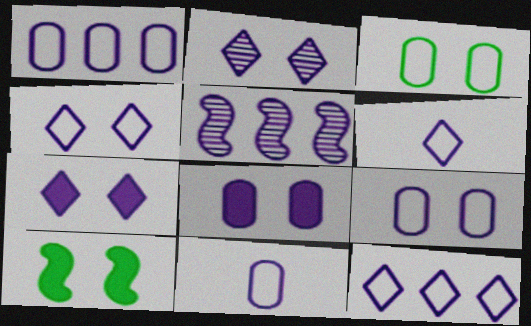[[1, 9, 11], 
[2, 4, 7], 
[4, 6, 12], 
[5, 6, 8], 
[5, 7, 11]]